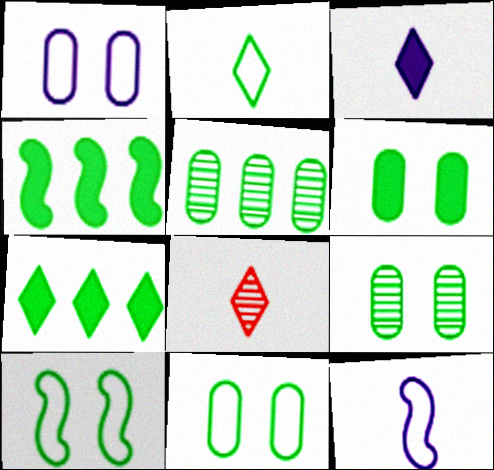[[1, 4, 8], 
[2, 3, 8], 
[2, 4, 9], 
[6, 9, 11]]